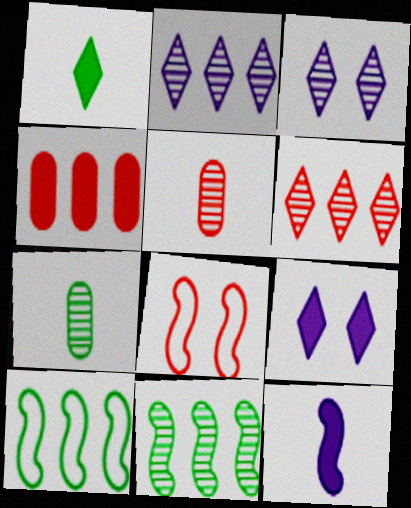[[2, 4, 10], 
[3, 5, 11], 
[5, 9, 10], 
[8, 11, 12]]